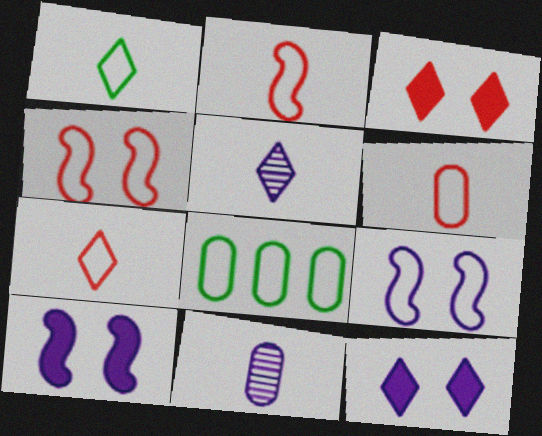[[2, 6, 7], 
[7, 8, 9]]